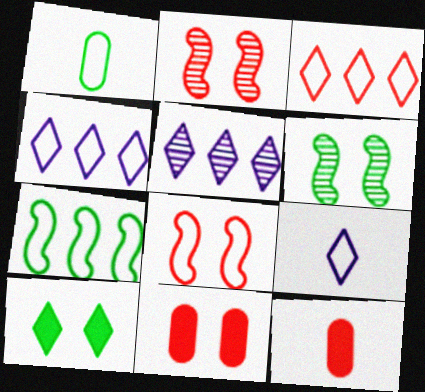[[1, 4, 8], 
[2, 3, 12], 
[4, 6, 12]]